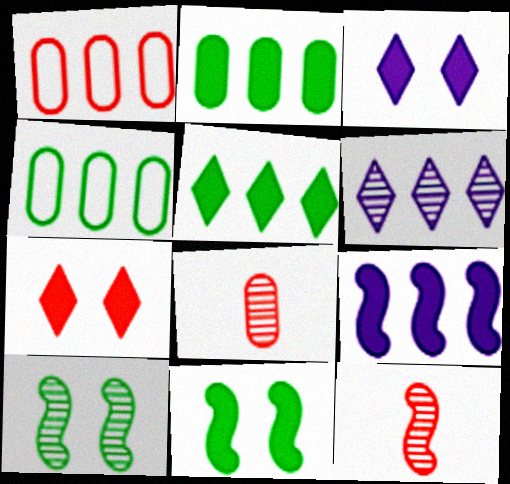[[1, 7, 12], 
[3, 4, 12], 
[6, 8, 10]]